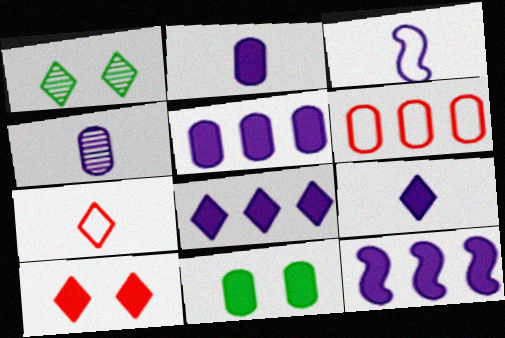[[1, 7, 8], 
[3, 4, 9], 
[4, 6, 11], 
[5, 8, 12]]